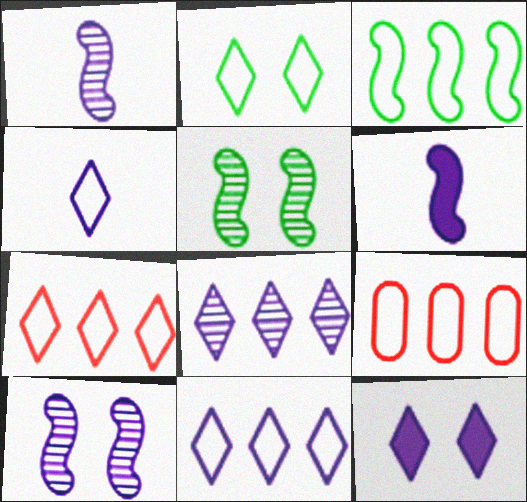[[2, 4, 7], 
[3, 9, 11], 
[4, 8, 12]]